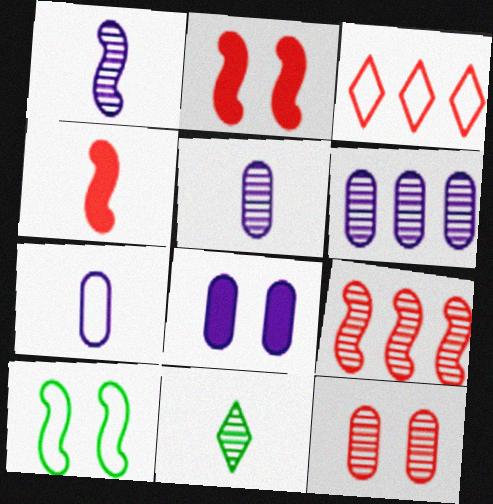[[3, 4, 12], 
[3, 7, 10], 
[4, 7, 11], 
[6, 7, 8]]